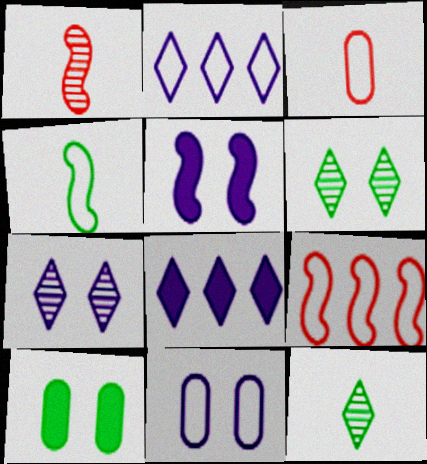[[1, 2, 10], 
[5, 7, 11]]